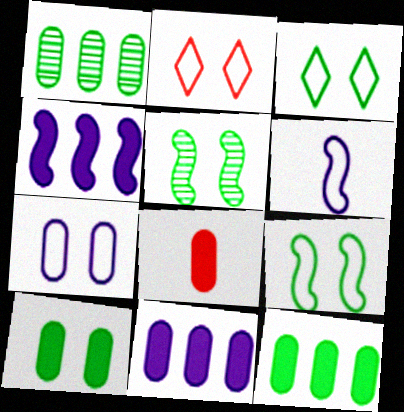[[1, 7, 8], 
[2, 7, 9], 
[3, 5, 10], 
[8, 10, 11]]